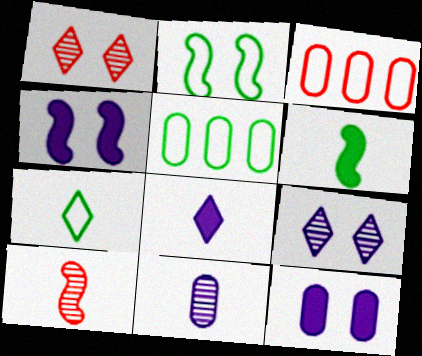[[1, 2, 12], 
[2, 5, 7], 
[3, 6, 9]]